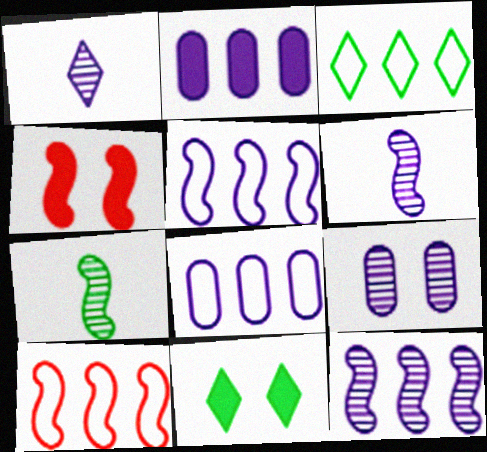[[1, 9, 12], 
[3, 8, 10], 
[4, 5, 7]]